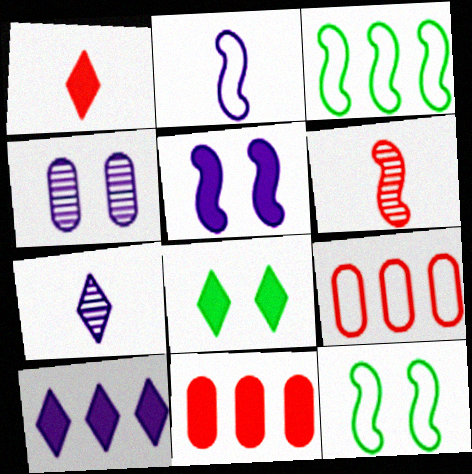[[1, 3, 4], 
[1, 8, 10], 
[2, 4, 10], 
[3, 5, 6], 
[7, 11, 12]]